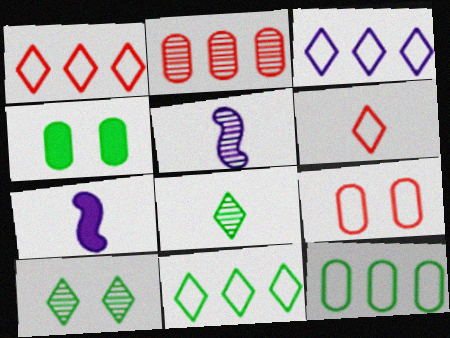[[1, 3, 11], 
[1, 4, 5], 
[2, 5, 10]]